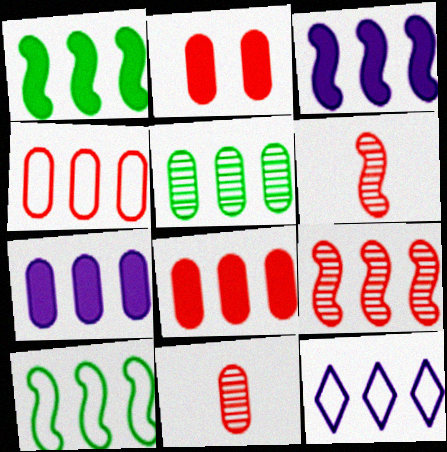[[2, 4, 11], 
[3, 9, 10], 
[4, 5, 7], 
[4, 10, 12]]